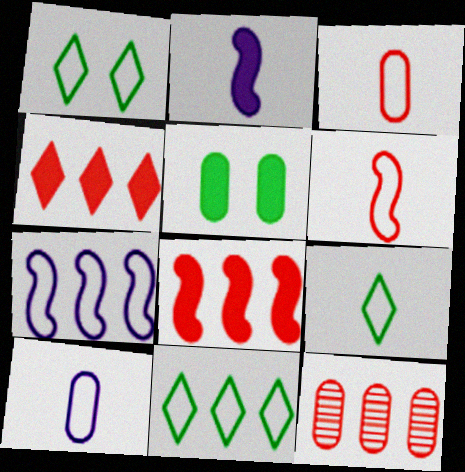[[1, 2, 12], 
[1, 3, 7], 
[1, 9, 11], 
[2, 4, 5], 
[5, 10, 12], 
[6, 9, 10]]